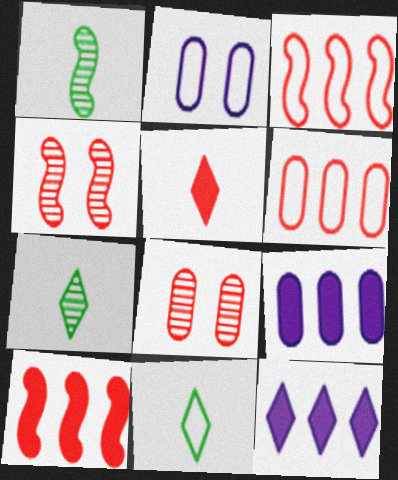[[2, 3, 11], 
[2, 7, 10], 
[3, 5, 8], 
[4, 5, 6], 
[4, 9, 11]]